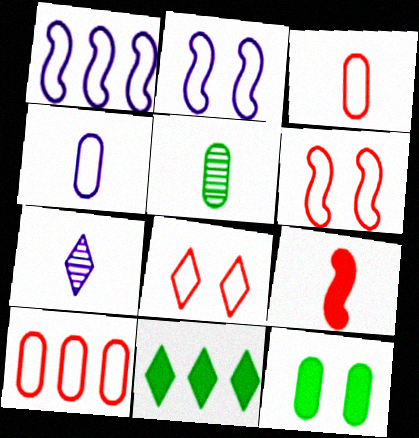[[7, 8, 11]]